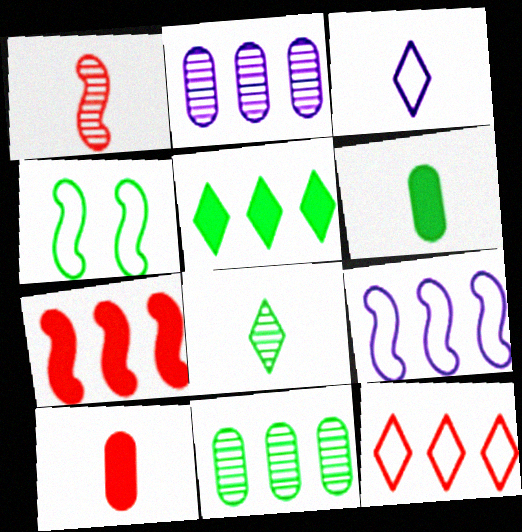[[1, 3, 6]]